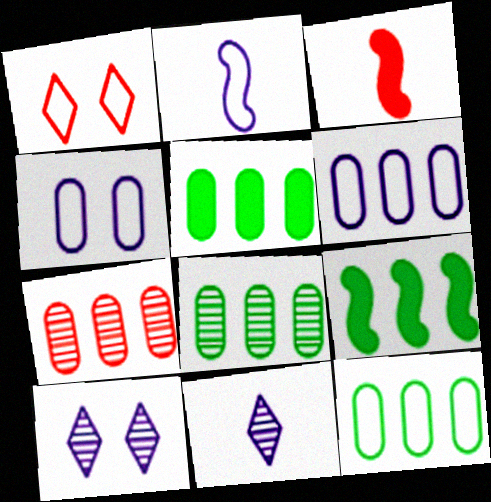[[1, 2, 12], 
[1, 3, 7], 
[3, 10, 12], 
[5, 6, 7], 
[5, 8, 12]]